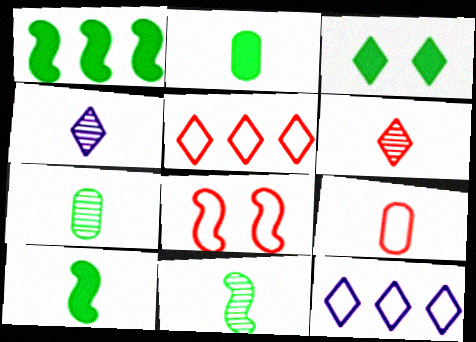[[1, 2, 3], 
[3, 4, 5], 
[3, 6, 12], 
[4, 9, 10], 
[5, 8, 9]]